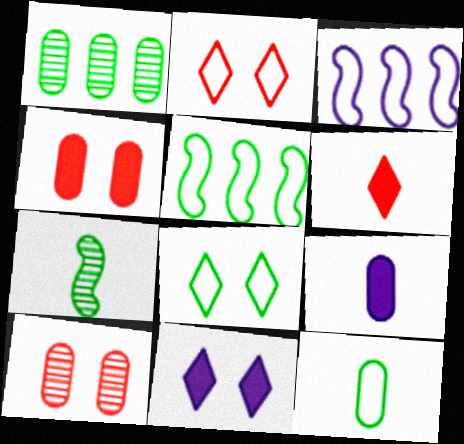[[2, 3, 12], 
[5, 8, 12]]